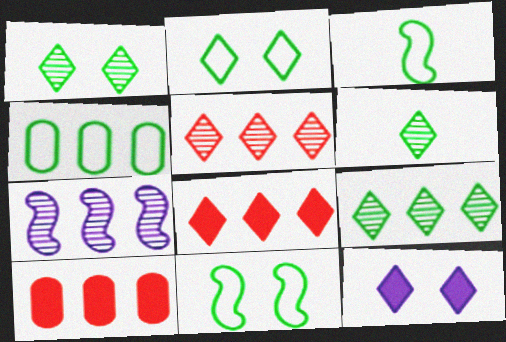[[1, 6, 9], 
[2, 3, 4], 
[4, 7, 8]]